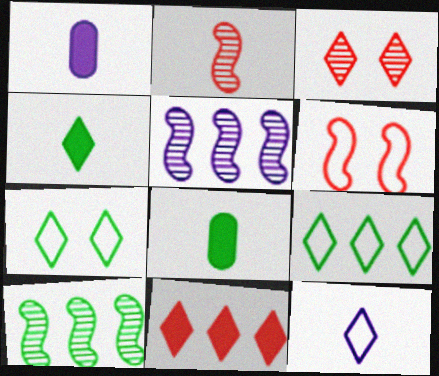[[2, 8, 12], 
[7, 8, 10]]